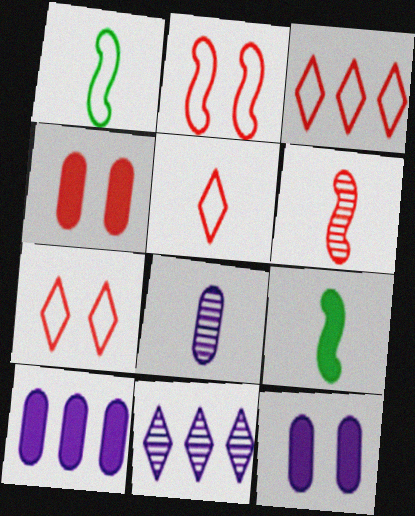[[1, 4, 11], 
[3, 4, 6], 
[3, 5, 7], 
[5, 8, 9]]